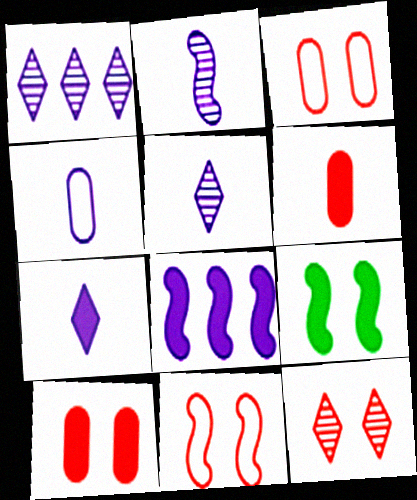[[2, 4, 7], 
[10, 11, 12]]